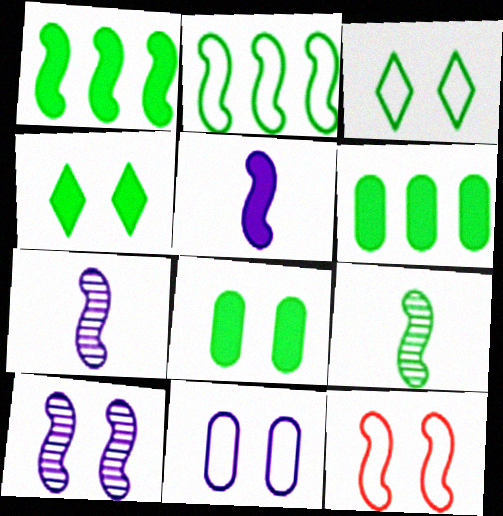[[1, 7, 12], 
[3, 6, 9], 
[3, 11, 12]]